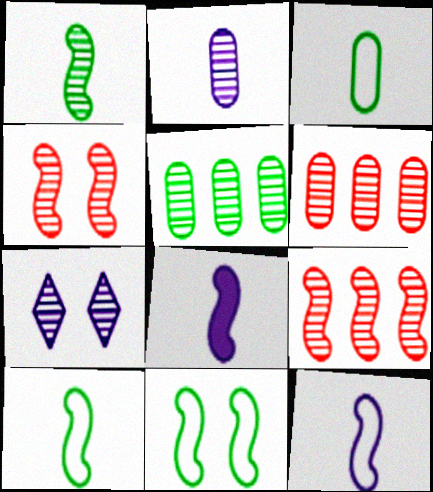[[1, 6, 7], 
[8, 9, 11]]